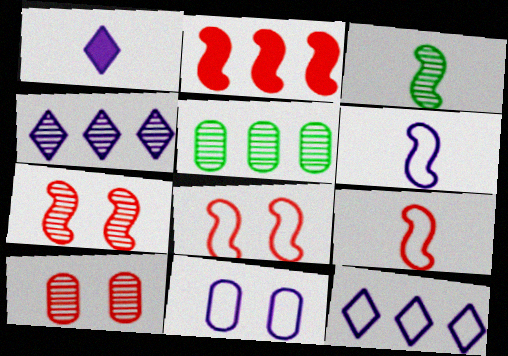[[1, 5, 8], 
[2, 5, 12], 
[2, 7, 9], 
[3, 4, 10], 
[6, 11, 12]]